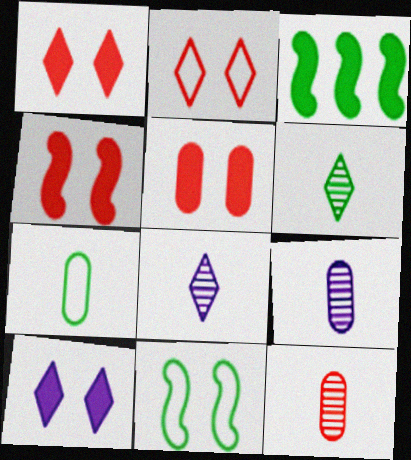[[1, 4, 5], 
[2, 3, 9]]